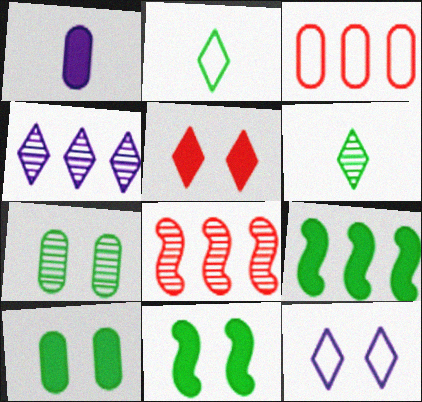[[1, 3, 7], 
[1, 5, 9], 
[2, 4, 5], 
[2, 7, 9], 
[3, 4, 9]]